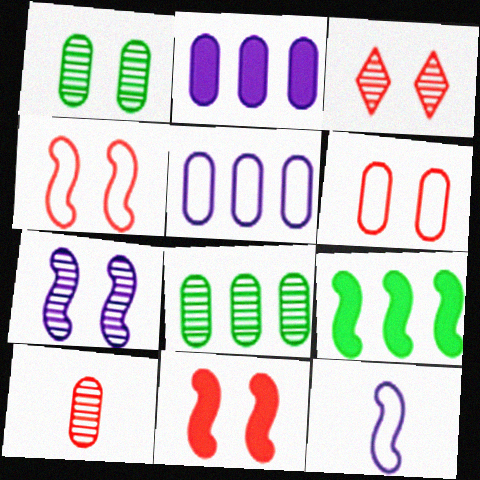[[1, 3, 7], 
[3, 6, 11]]